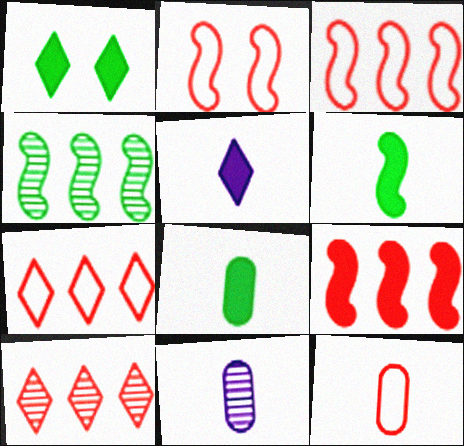[[1, 3, 11], 
[2, 7, 12], 
[8, 11, 12]]